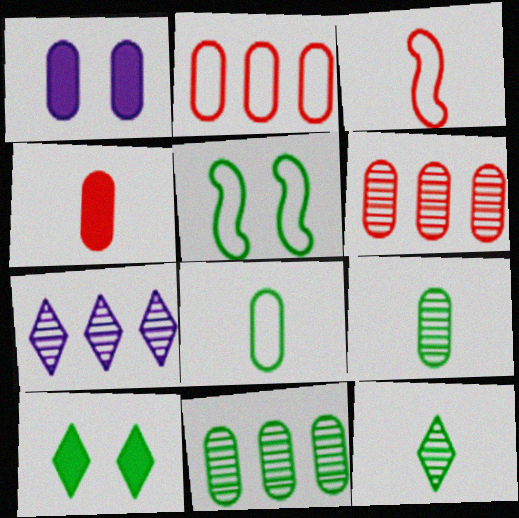[[1, 2, 9], 
[1, 6, 8], 
[4, 5, 7]]